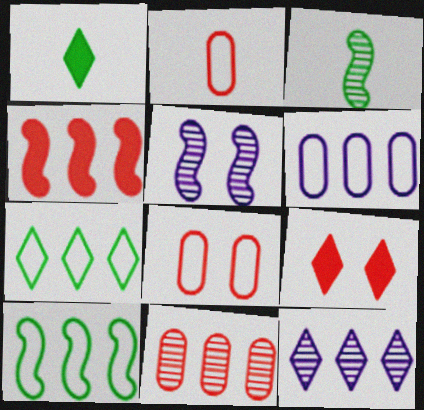[[3, 6, 9]]